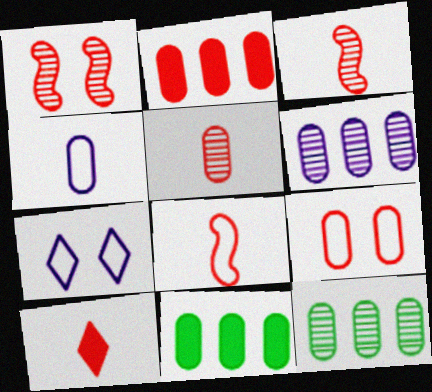[[2, 5, 9], 
[3, 7, 11], 
[5, 8, 10]]